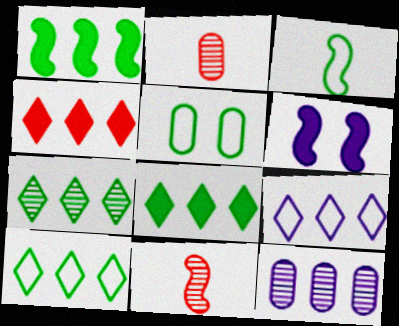[[2, 6, 10], 
[3, 5, 10], 
[4, 7, 9], 
[7, 8, 10]]